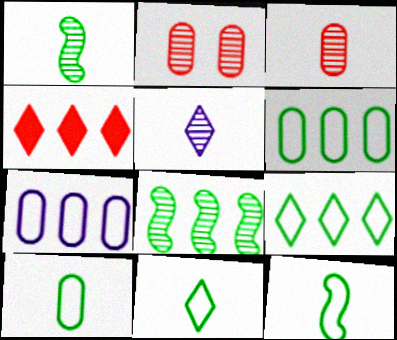[[1, 3, 5], 
[2, 5, 8], 
[4, 7, 8], 
[10, 11, 12]]